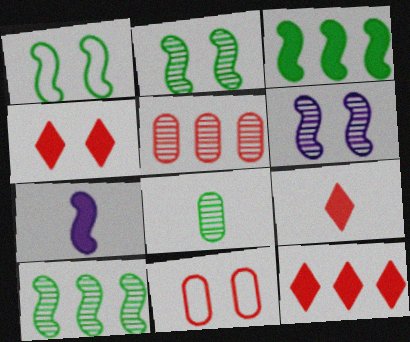[[4, 9, 12]]